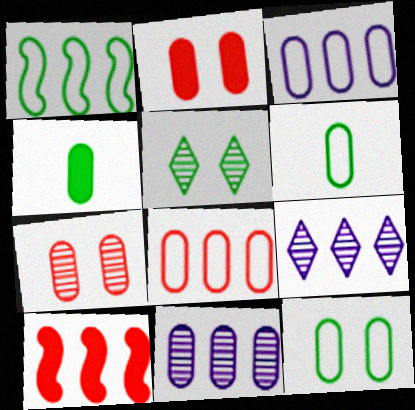[[1, 4, 5], 
[2, 6, 11], 
[3, 4, 7]]